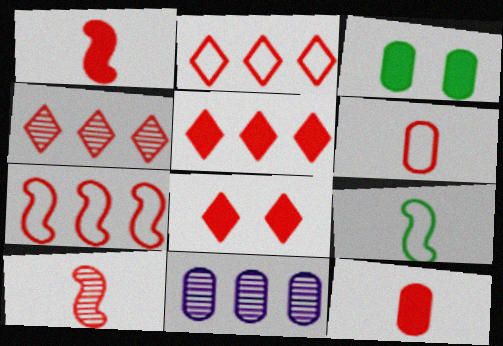[[2, 4, 5], 
[3, 6, 11], 
[8, 9, 11]]